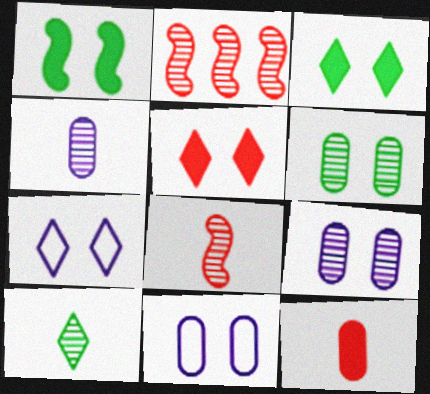[[2, 9, 10], 
[4, 8, 10]]